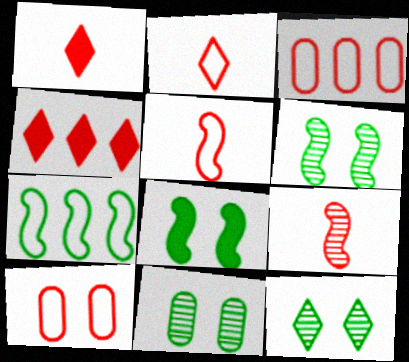[[4, 9, 10], 
[6, 11, 12]]